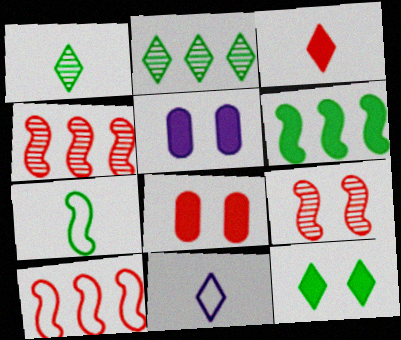[[1, 3, 11], 
[1, 5, 10], 
[3, 5, 6]]